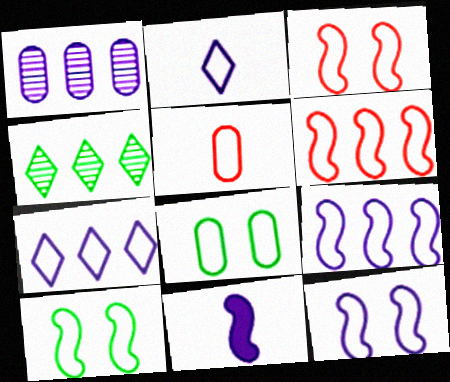[[2, 6, 8], 
[3, 10, 12], 
[5, 7, 10]]